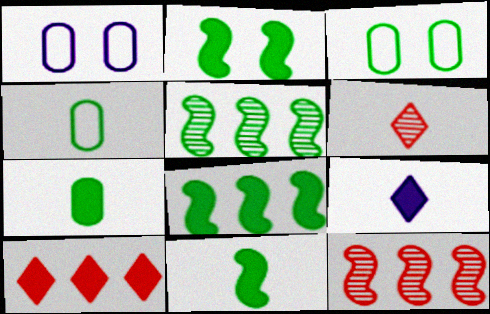[[1, 6, 8], 
[2, 8, 11], 
[3, 9, 12]]